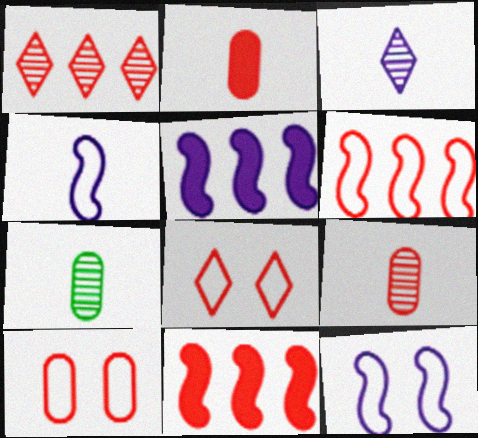[[5, 7, 8], 
[8, 9, 11]]